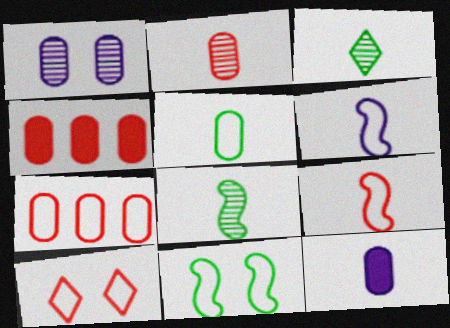[[1, 4, 5], 
[2, 5, 12], 
[3, 9, 12], 
[7, 9, 10]]